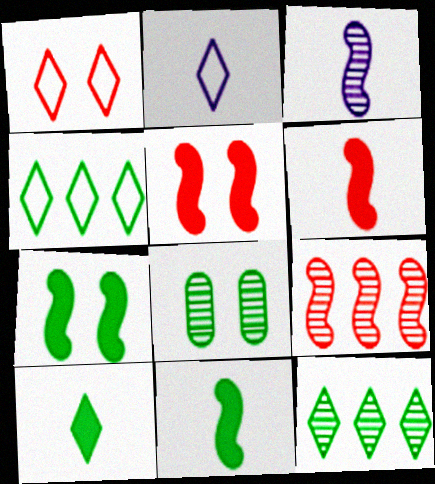[[1, 2, 4], 
[4, 8, 11]]